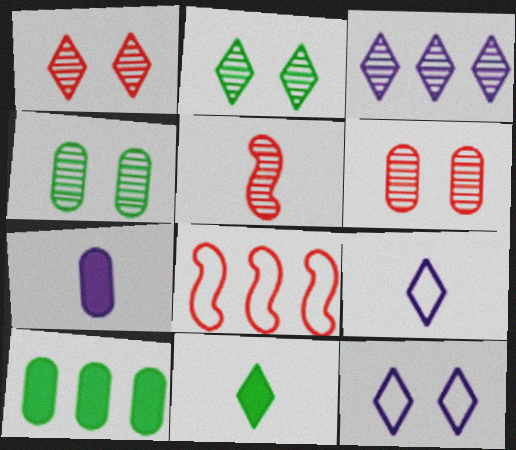[[2, 7, 8], 
[3, 4, 5], 
[3, 8, 10], 
[5, 10, 12]]